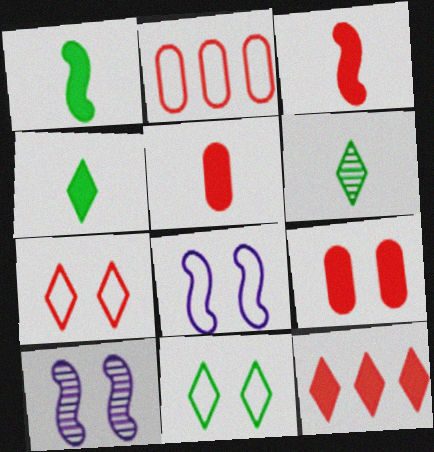[[2, 4, 10], 
[3, 9, 12], 
[9, 10, 11]]